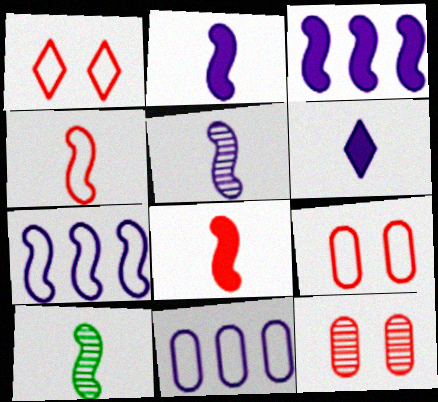[[2, 4, 10]]